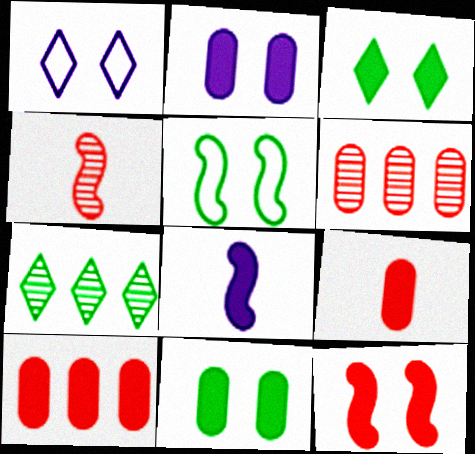[[2, 3, 12], 
[3, 8, 10]]